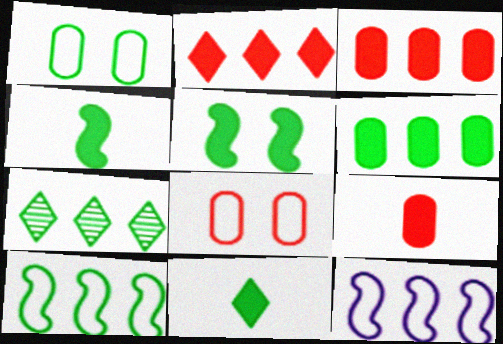[[1, 4, 7], 
[3, 7, 12], 
[5, 6, 11], 
[6, 7, 10]]